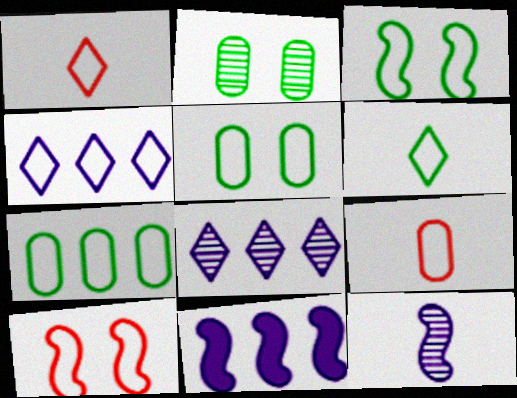[[1, 2, 11], 
[3, 4, 9], 
[3, 6, 7]]